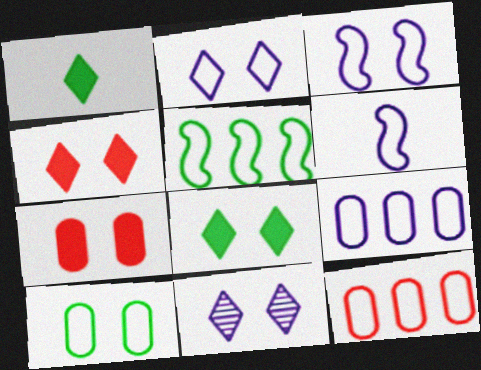[[2, 6, 9]]